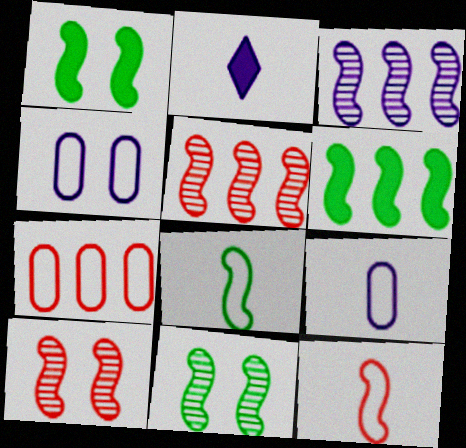[[1, 3, 12], 
[2, 3, 4], 
[2, 7, 11], 
[6, 8, 11]]